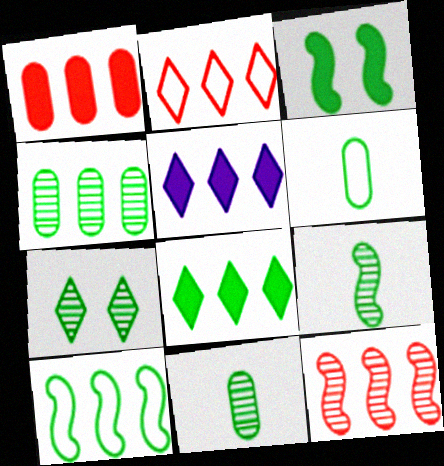[[1, 2, 12], 
[3, 9, 10], 
[4, 7, 9], 
[4, 8, 10]]